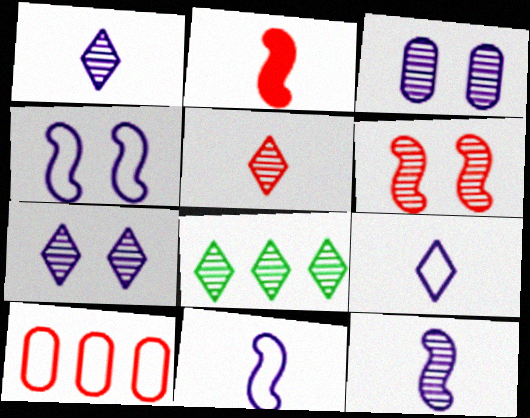[[5, 7, 8]]